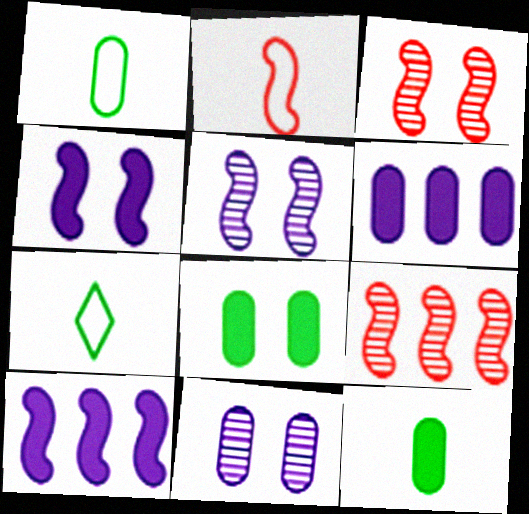[[3, 6, 7]]